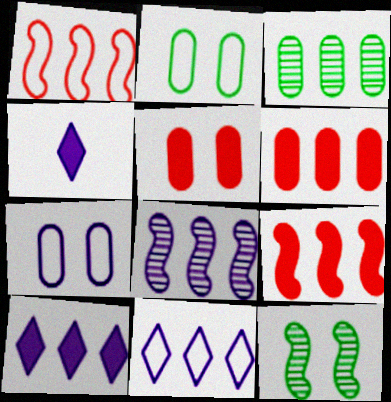[[1, 3, 10], 
[3, 9, 11], 
[4, 7, 8]]